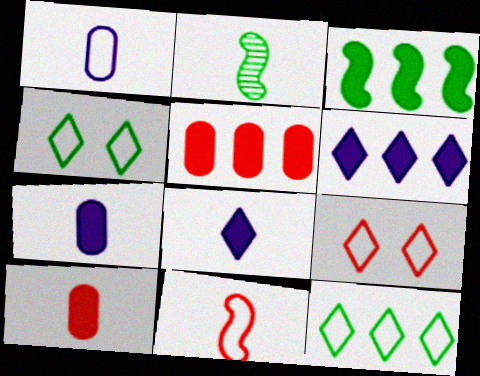[[3, 5, 6]]